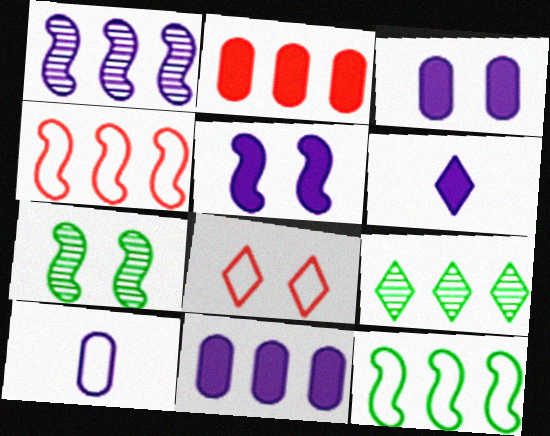[[3, 7, 8], 
[4, 9, 11], 
[5, 6, 11], 
[6, 8, 9], 
[8, 10, 12]]